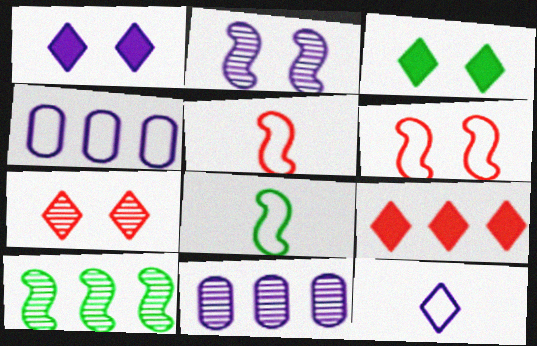[[3, 5, 11], 
[4, 9, 10]]